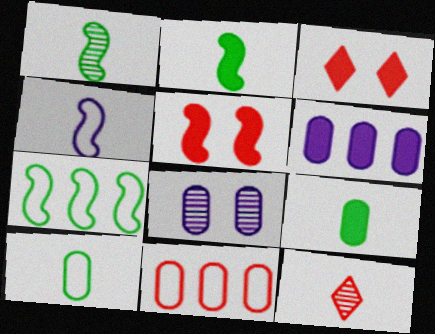[[2, 3, 6], 
[4, 9, 12], 
[5, 11, 12], 
[8, 9, 11]]